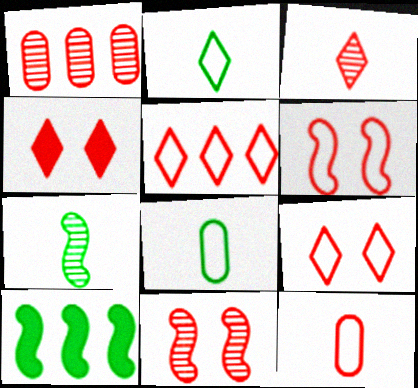[[1, 3, 11], 
[3, 4, 5], 
[5, 6, 12]]